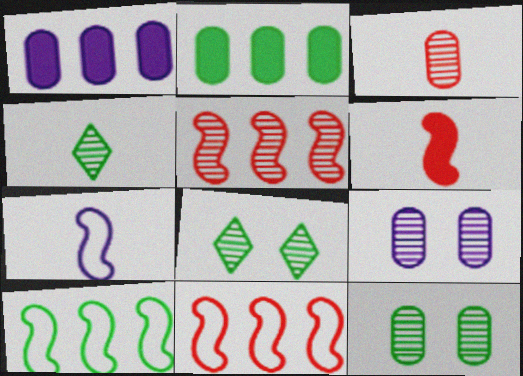[[4, 5, 9]]